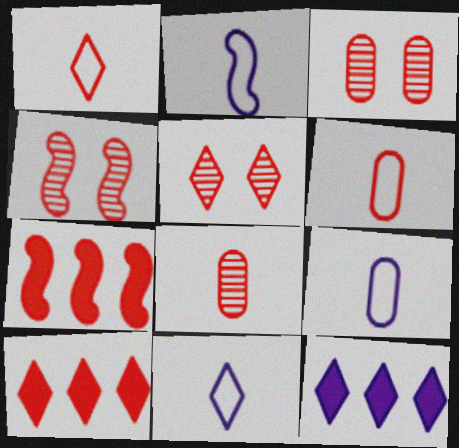[[1, 3, 7], 
[1, 5, 10], 
[2, 9, 11], 
[3, 4, 5], 
[4, 6, 10], 
[5, 6, 7]]